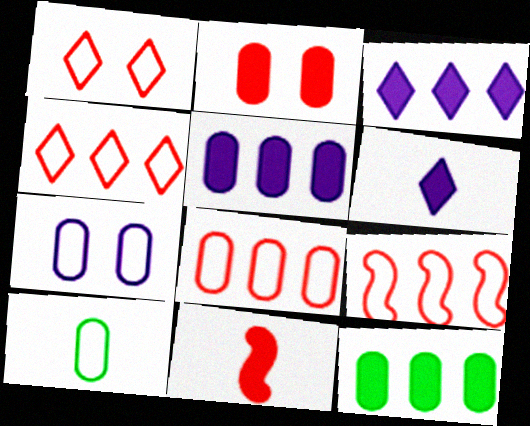[[4, 8, 9], 
[7, 8, 10]]